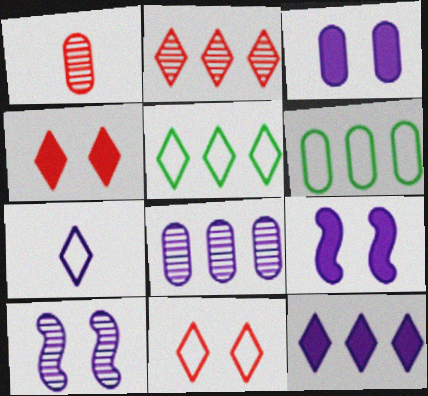[[1, 3, 6], 
[1, 5, 9], 
[2, 5, 12], 
[5, 7, 11], 
[7, 8, 9]]